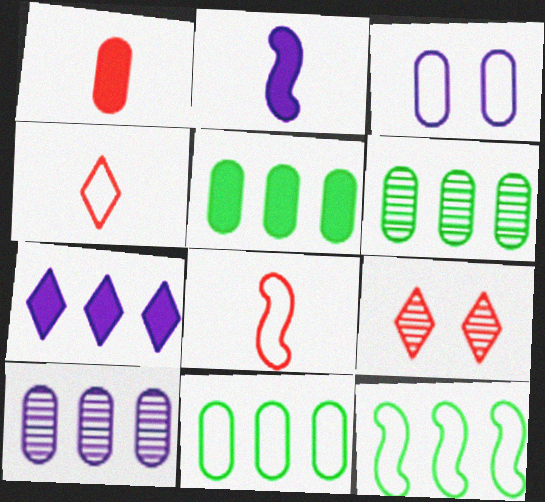[[1, 3, 6], 
[2, 9, 11], 
[3, 4, 12], 
[5, 6, 11]]